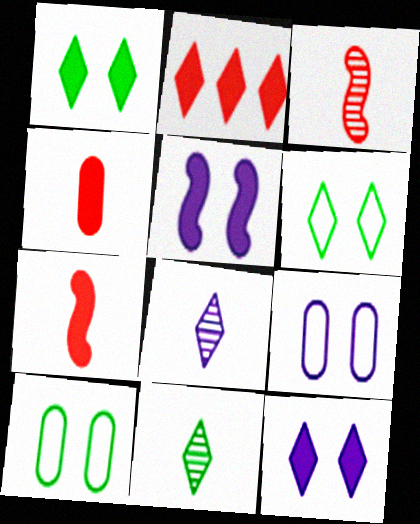[[2, 6, 8]]